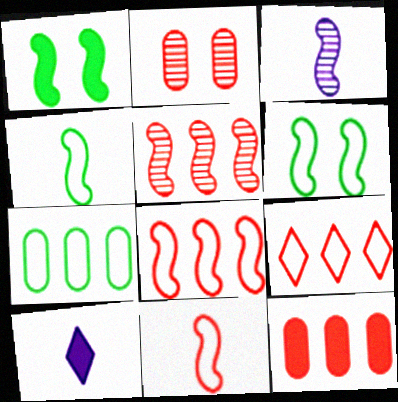[[1, 3, 8], 
[1, 10, 12], 
[5, 9, 12]]